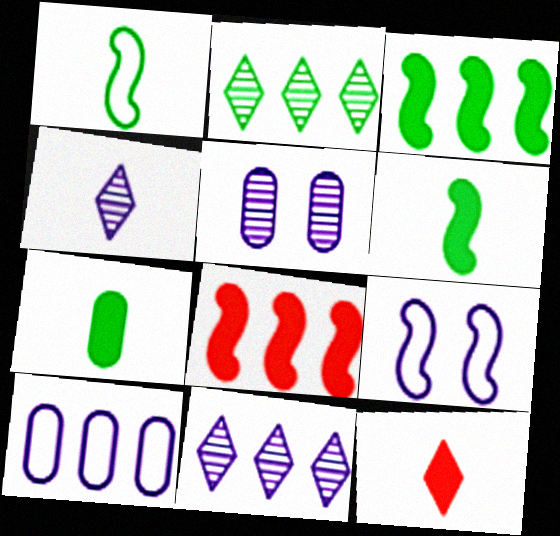[[2, 8, 10]]